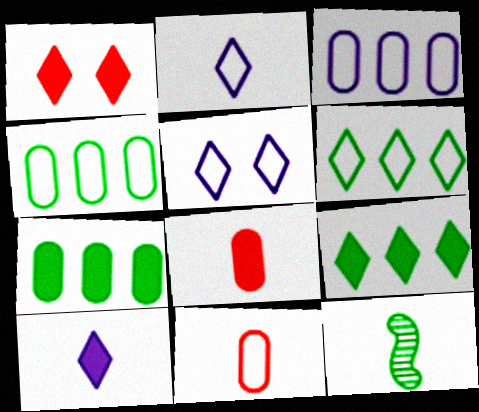[[1, 3, 12], 
[1, 9, 10], 
[2, 8, 12], 
[10, 11, 12]]